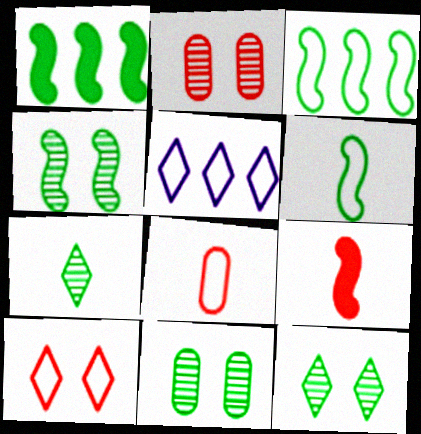[[1, 4, 6], 
[4, 11, 12], 
[5, 9, 11]]